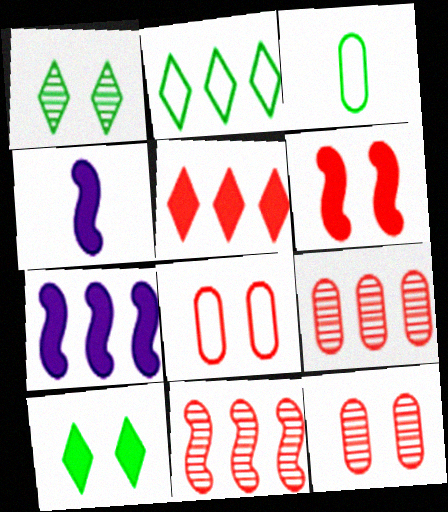[[2, 4, 12], 
[2, 7, 9]]